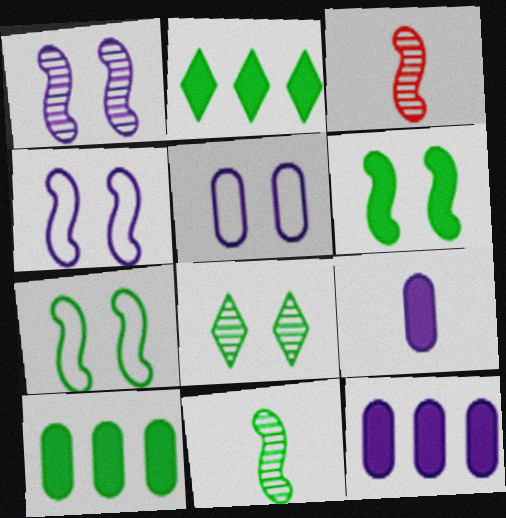[[2, 3, 5]]